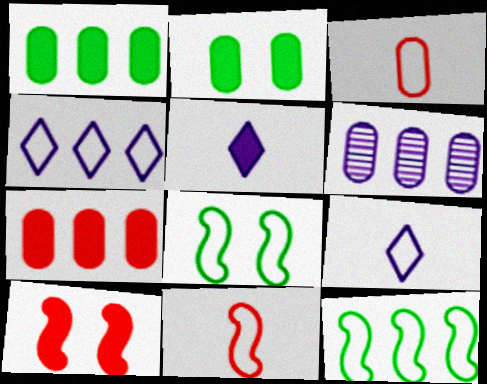[[1, 5, 10], 
[2, 3, 6], 
[3, 4, 8]]